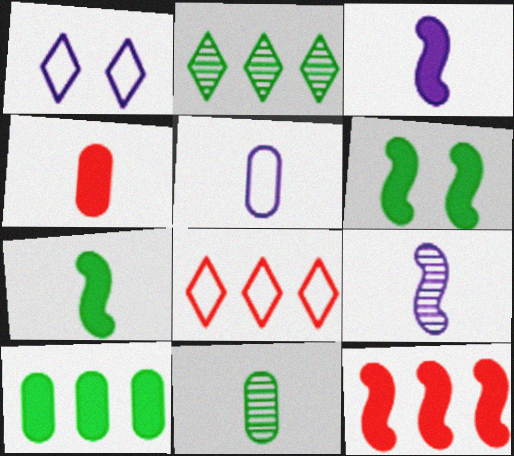[[1, 11, 12], 
[3, 6, 12], 
[4, 5, 11]]